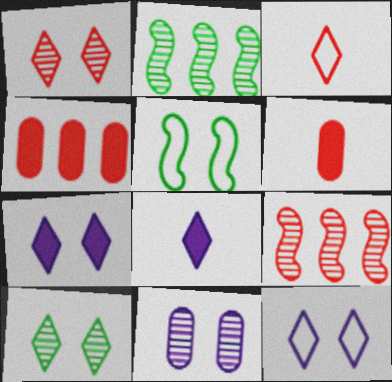[[2, 6, 12]]